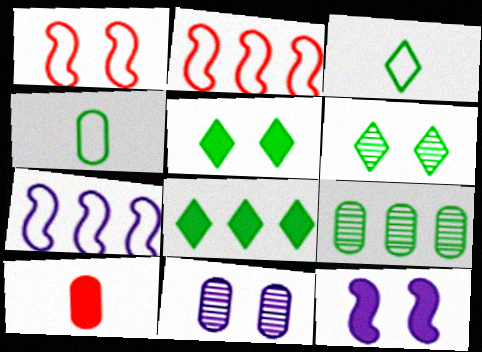[[1, 5, 11], 
[3, 6, 8], 
[6, 7, 10], 
[8, 10, 12]]